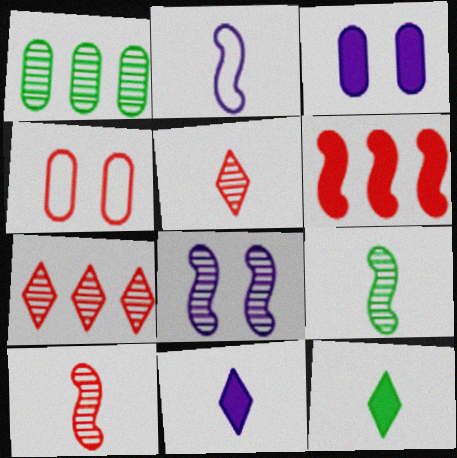[[1, 5, 8], 
[3, 6, 12], 
[4, 5, 6]]